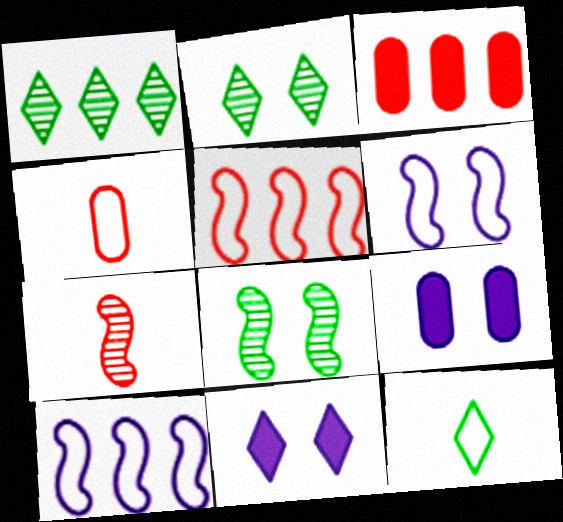[[1, 3, 10]]